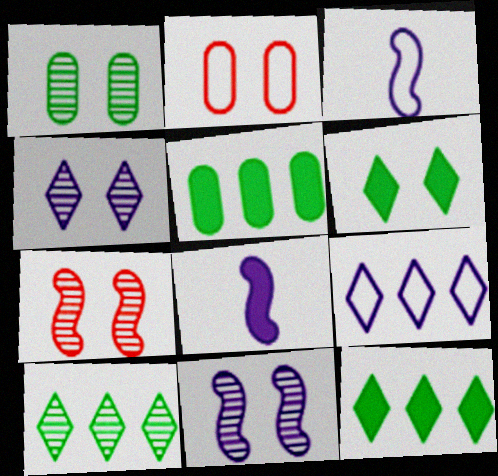[[1, 4, 7], 
[2, 6, 11], 
[2, 8, 10]]